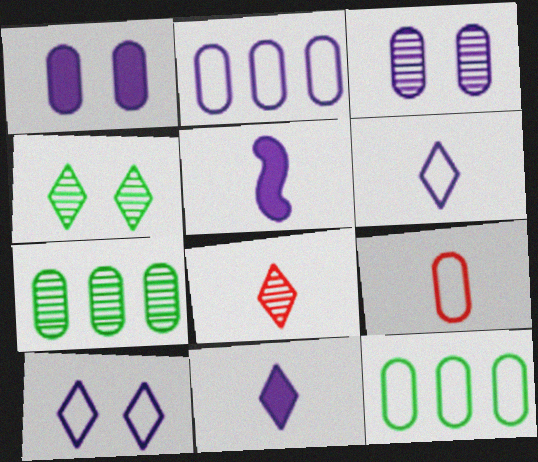[[1, 7, 9]]